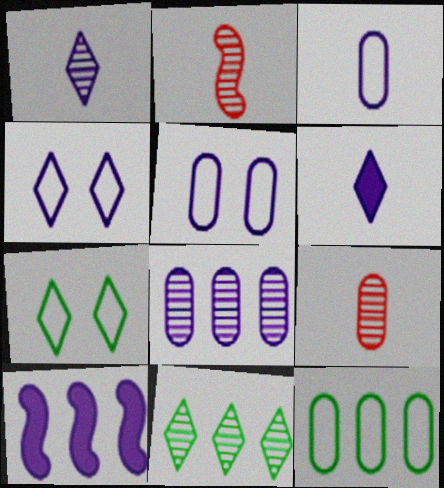[[1, 5, 10], 
[7, 9, 10]]